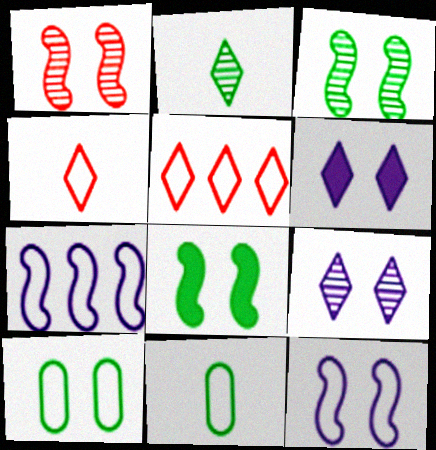[[1, 6, 10], 
[1, 8, 12], 
[2, 5, 6], 
[4, 7, 10], 
[5, 11, 12]]